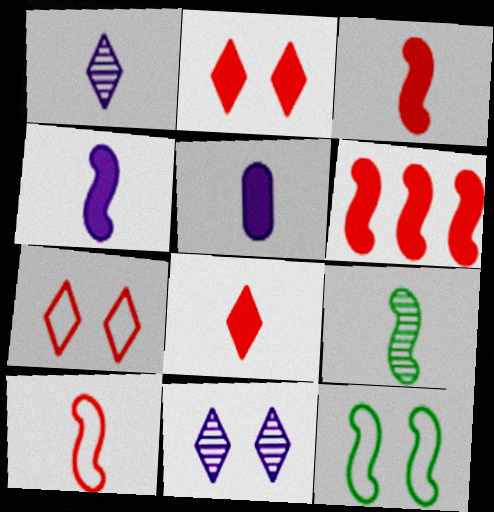[[4, 9, 10]]